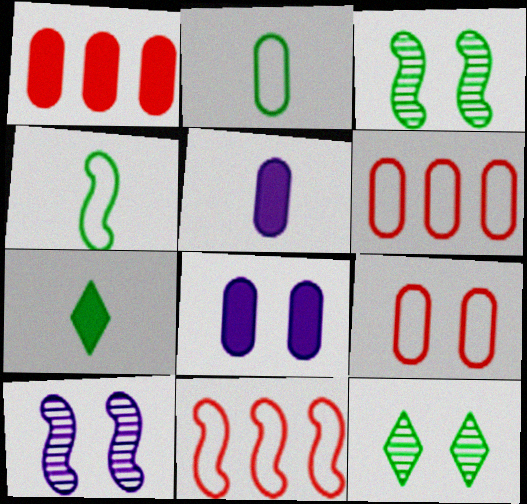[[5, 11, 12], 
[6, 7, 10]]